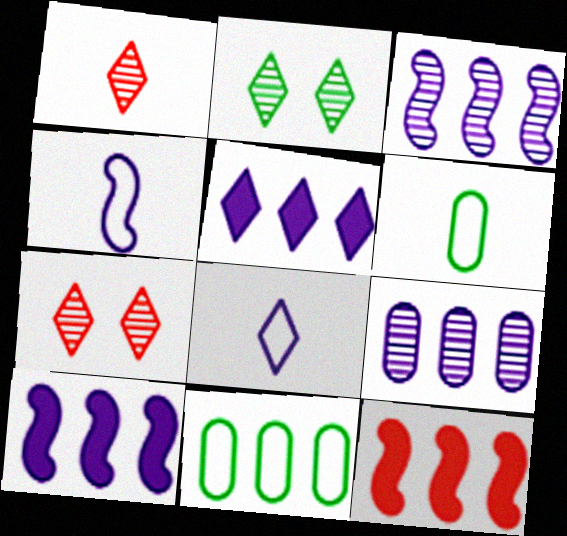[[6, 7, 10]]